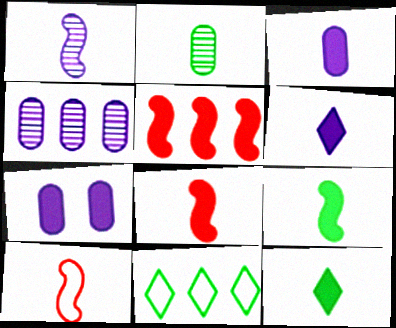[[1, 9, 10], 
[2, 6, 10], 
[3, 8, 12], 
[4, 5, 11], 
[5, 7, 12]]